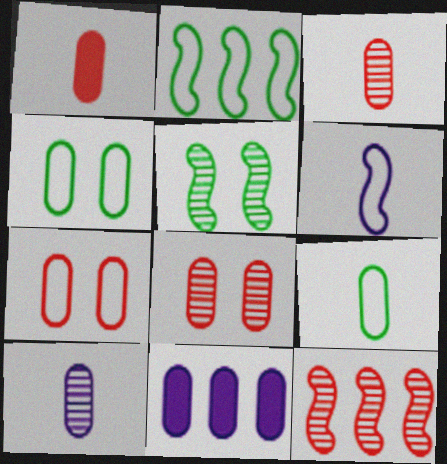[[1, 9, 10], 
[3, 4, 11], 
[8, 9, 11]]